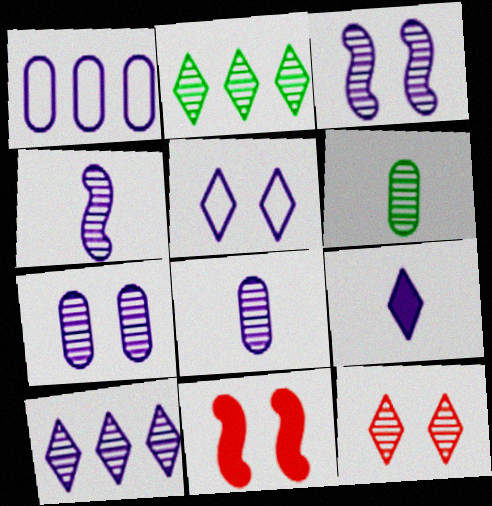[[1, 3, 9], 
[3, 8, 10], 
[4, 7, 10], 
[5, 9, 10]]